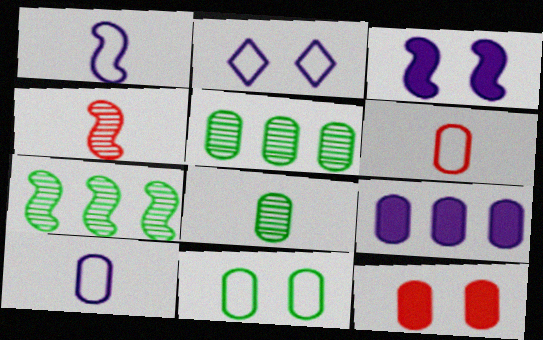[[5, 10, 12]]